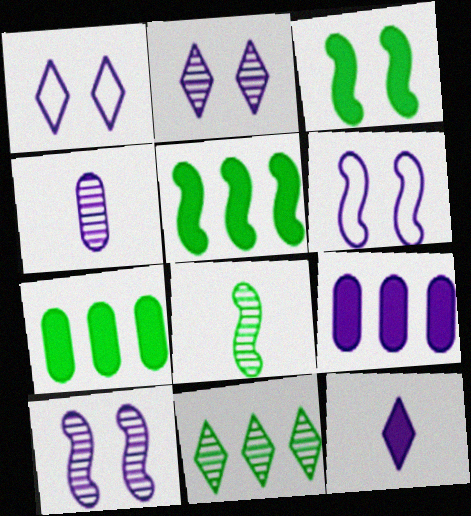[]